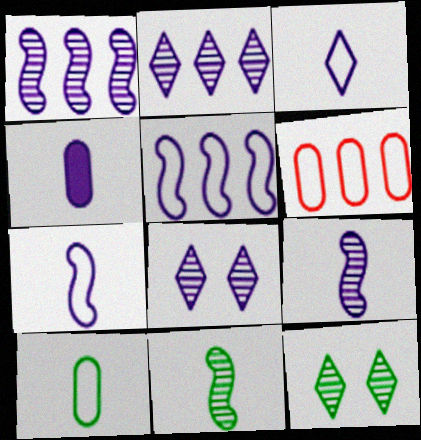[[3, 4, 9], 
[4, 5, 8]]